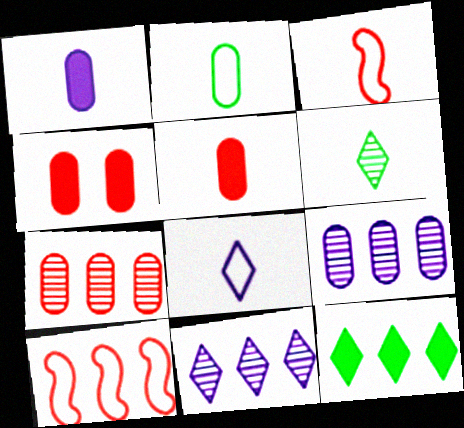[[1, 3, 6], 
[2, 3, 8], 
[2, 4, 9], 
[9, 10, 12]]